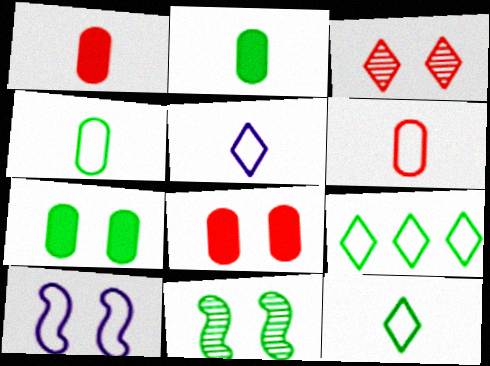[[2, 9, 11], 
[3, 7, 10], 
[6, 9, 10]]